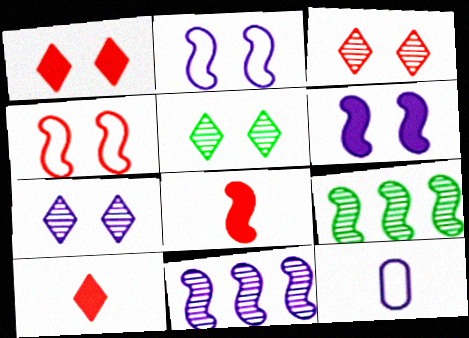[[1, 9, 12], 
[2, 8, 9], 
[3, 5, 7]]